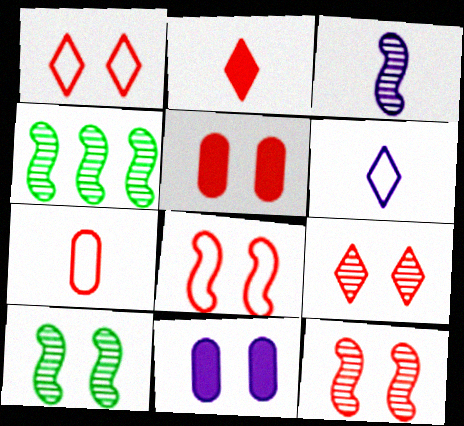[[1, 5, 12], 
[1, 10, 11], 
[3, 4, 12], 
[4, 5, 6], 
[5, 8, 9]]